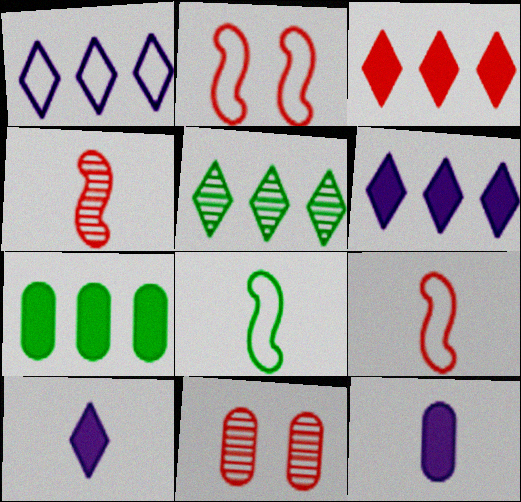[[1, 3, 5], 
[2, 5, 12], 
[3, 9, 11], 
[6, 8, 11]]